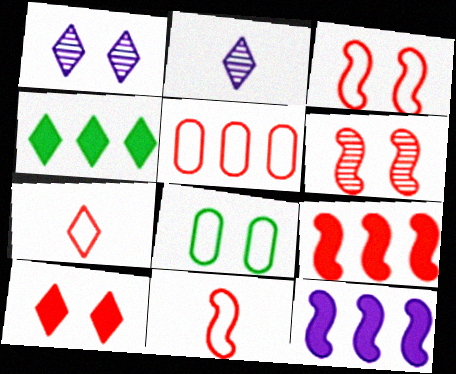[[1, 4, 7], 
[2, 8, 9], 
[3, 5, 7], 
[6, 9, 11]]